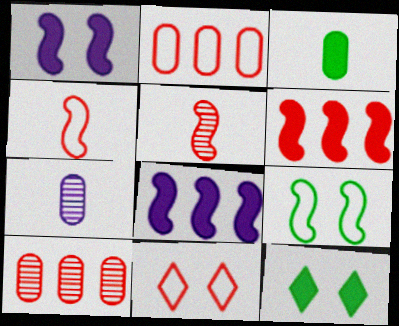[[2, 4, 11], 
[5, 8, 9]]